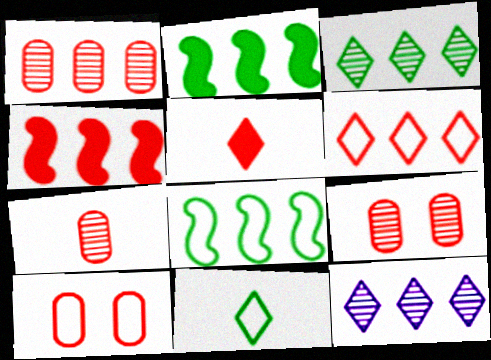[[1, 4, 6], 
[1, 7, 9]]